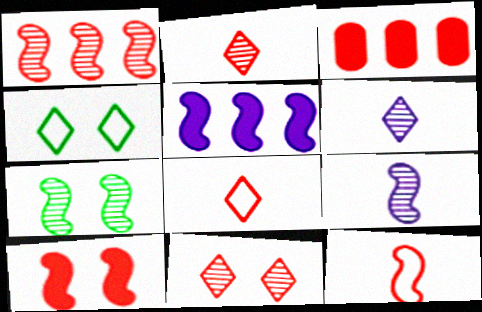[[1, 7, 9], 
[1, 10, 12], 
[3, 4, 9], 
[3, 11, 12], 
[5, 7, 12]]